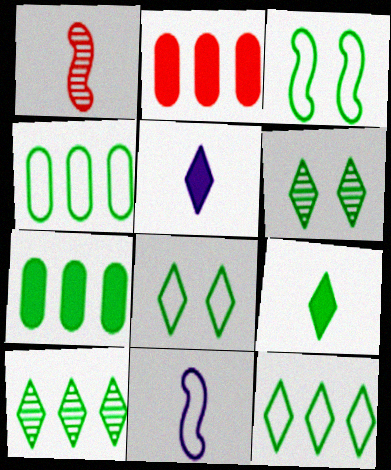[[2, 6, 11], 
[6, 9, 12], 
[8, 9, 10]]